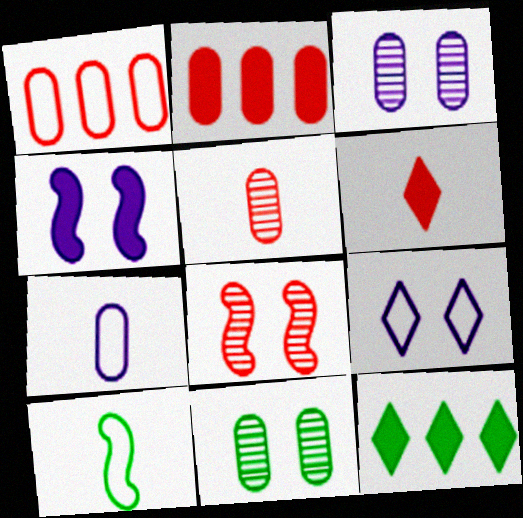[[1, 6, 8], 
[1, 9, 10], 
[2, 7, 11], 
[3, 4, 9], 
[7, 8, 12], 
[10, 11, 12]]